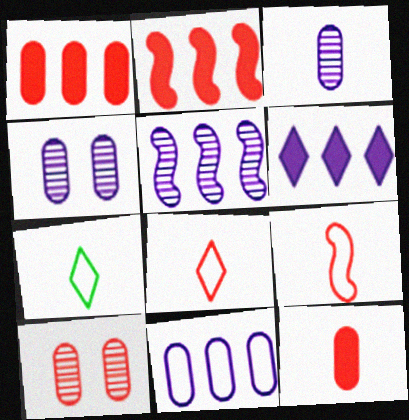[[2, 4, 7], 
[2, 8, 10], 
[5, 6, 11]]